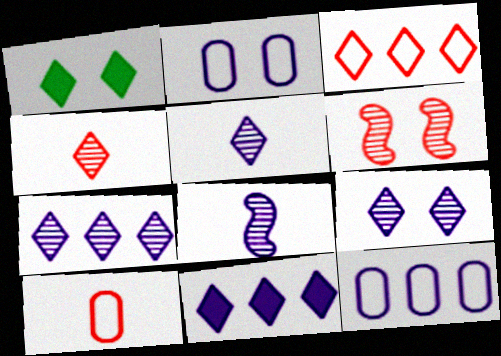[[1, 2, 6], 
[1, 3, 5], 
[2, 8, 11], 
[5, 7, 9]]